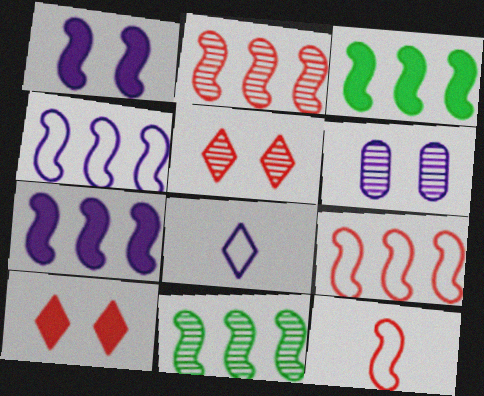[[1, 11, 12], 
[2, 3, 4], 
[6, 7, 8], 
[7, 9, 11]]